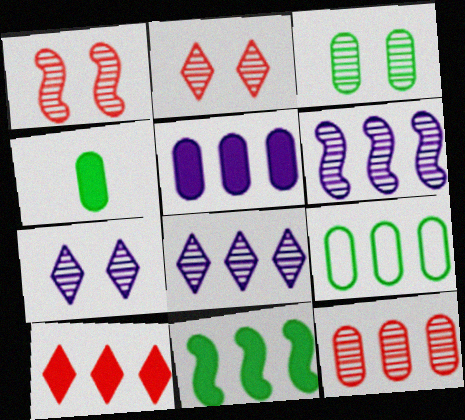[[1, 3, 7], 
[3, 4, 9], 
[5, 9, 12], 
[5, 10, 11], 
[6, 9, 10]]